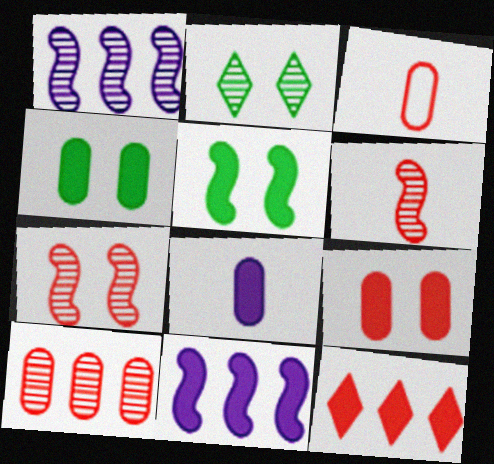[[2, 3, 11], 
[3, 7, 12], 
[3, 9, 10], 
[5, 8, 12]]